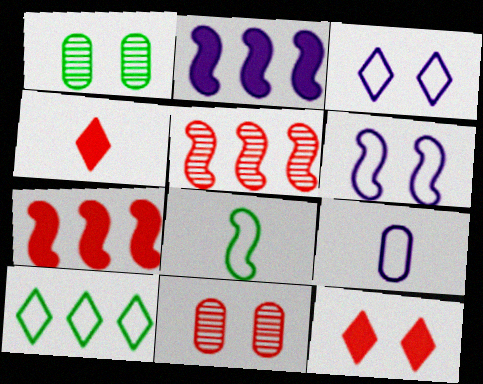[[1, 6, 12]]